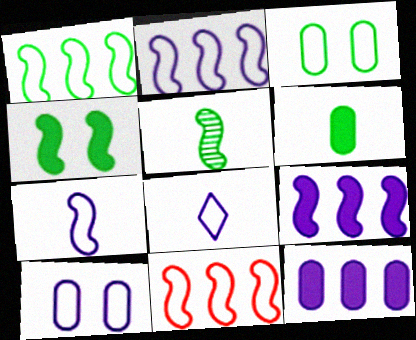[[1, 2, 11], 
[1, 4, 5], 
[2, 8, 10], 
[3, 8, 11]]